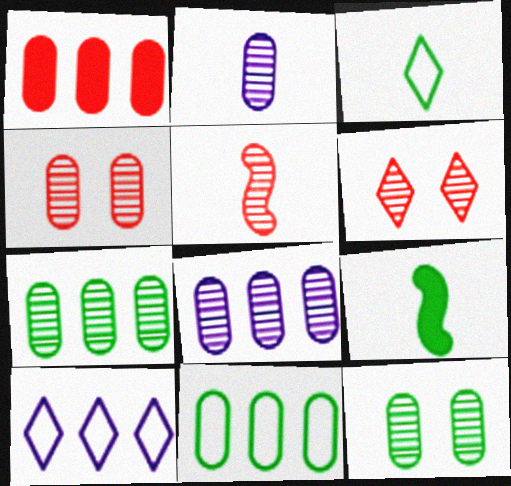[[1, 8, 11], 
[2, 4, 7], 
[4, 9, 10]]